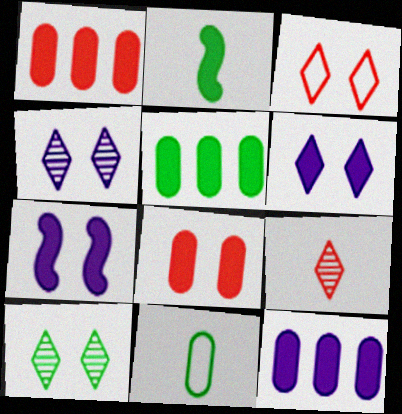[[1, 2, 6], 
[1, 5, 12], 
[3, 6, 10]]